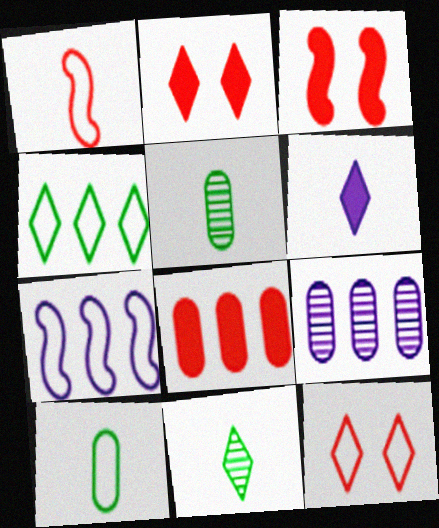[[1, 5, 6], 
[2, 5, 7], 
[7, 10, 12]]